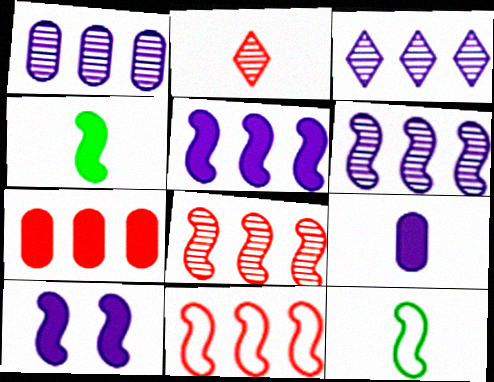[[1, 3, 6], 
[2, 9, 12], 
[8, 10, 12]]